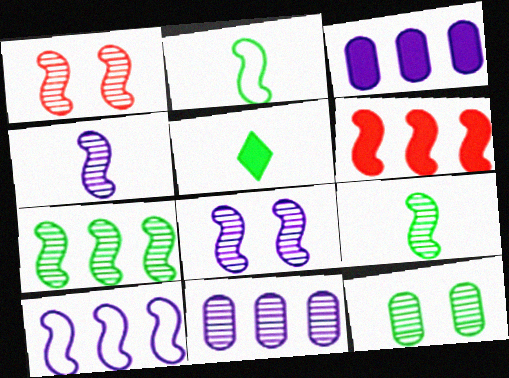[[1, 4, 7], 
[2, 6, 8], 
[6, 7, 10]]